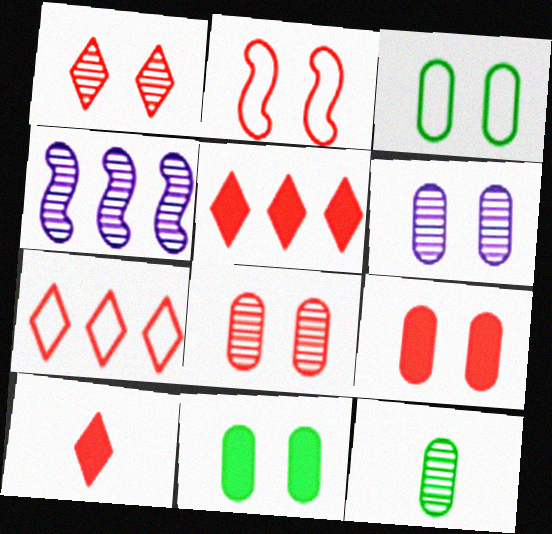[[1, 2, 9], 
[1, 4, 12], 
[1, 7, 10], 
[3, 4, 10], 
[3, 6, 9]]